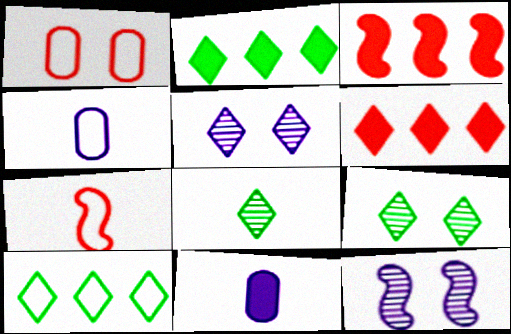[[3, 4, 9], 
[7, 8, 11]]